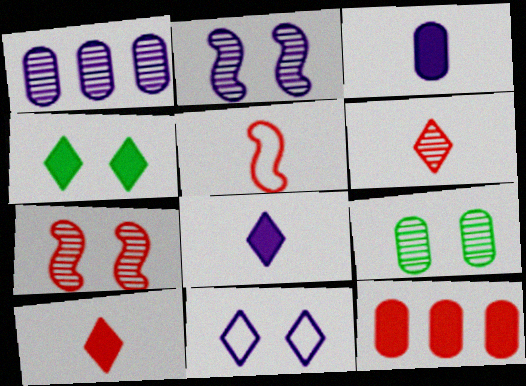[[1, 4, 5]]